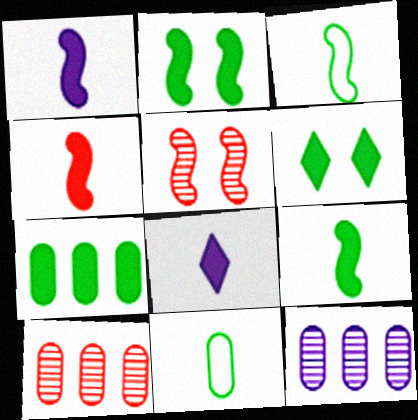[[1, 4, 9], 
[6, 7, 9]]